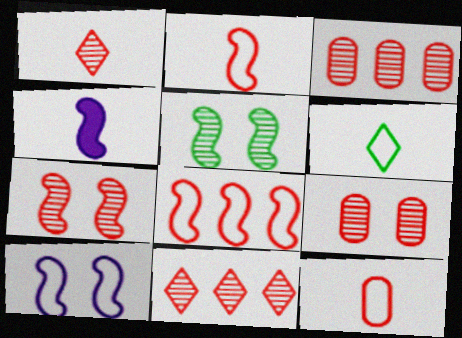[[1, 3, 7], 
[4, 5, 8]]